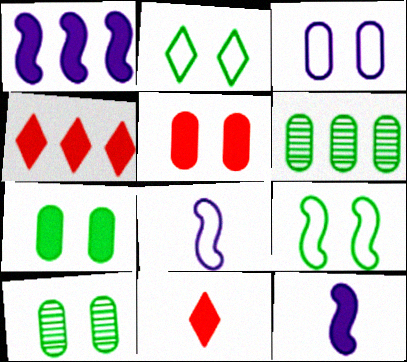[[1, 7, 11], 
[3, 5, 10], 
[4, 7, 12], 
[4, 8, 10]]